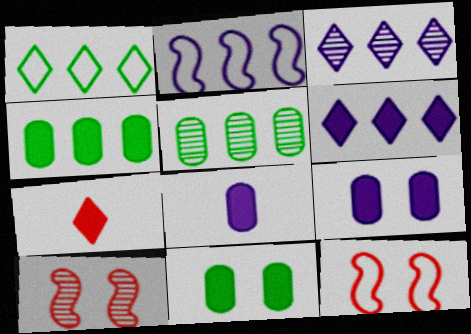[[1, 8, 10]]